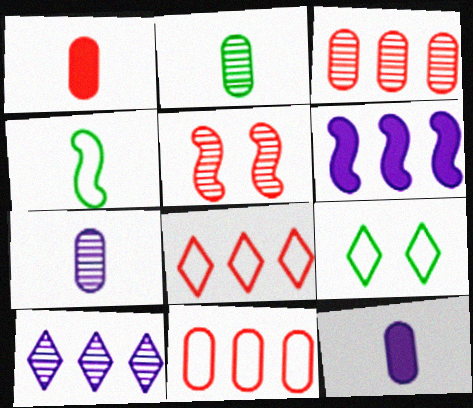[[1, 5, 8], 
[2, 5, 10], 
[4, 5, 6]]